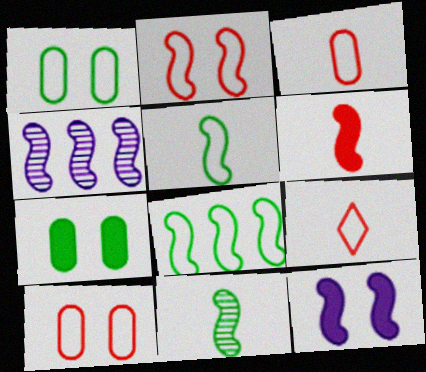[[4, 7, 9]]